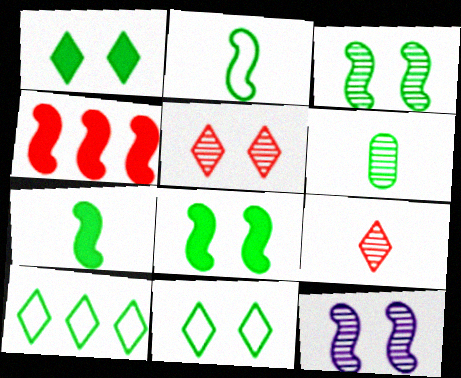[[2, 4, 12], 
[6, 8, 10]]